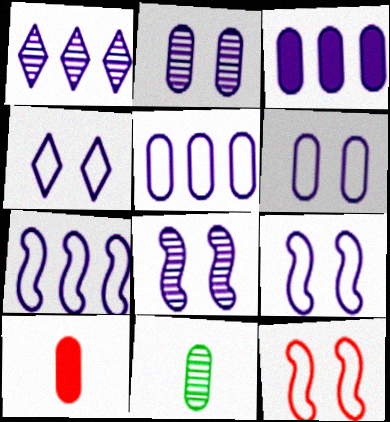[[1, 3, 7], 
[4, 6, 9]]